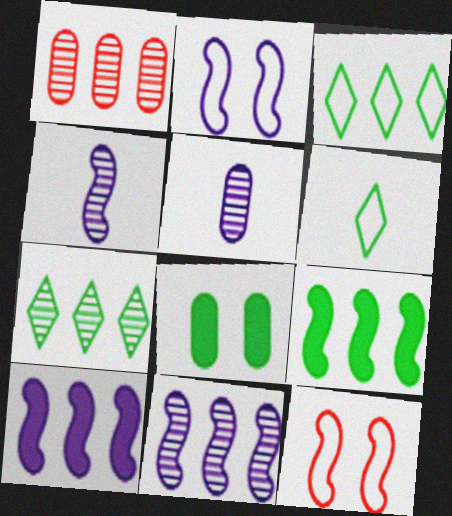[[1, 3, 10], 
[1, 7, 11], 
[2, 4, 10], 
[4, 9, 12]]